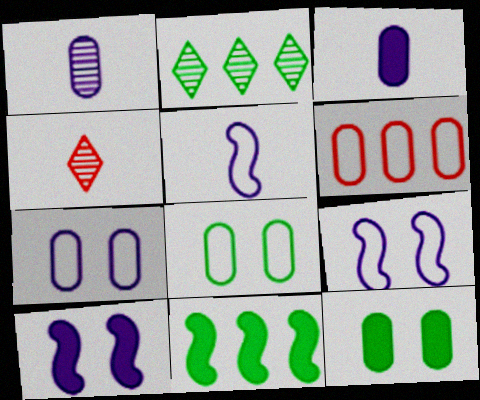[[1, 6, 12], 
[4, 7, 11]]